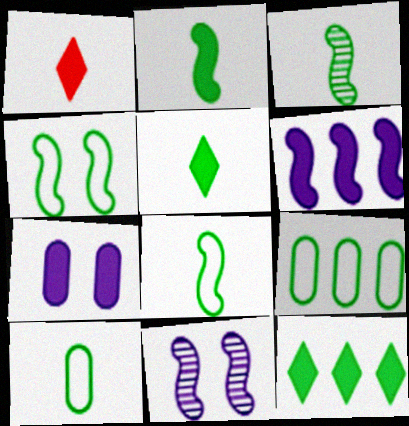[[1, 9, 11], 
[2, 3, 8], 
[3, 5, 10]]